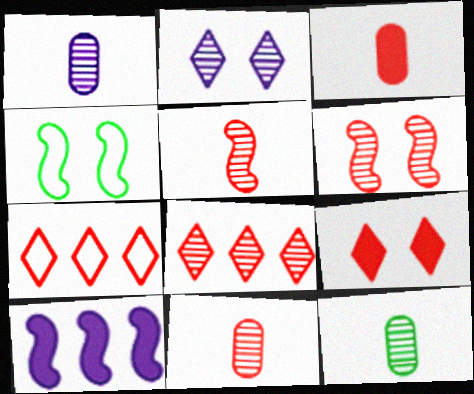[[1, 11, 12], 
[3, 6, 7], 
[4, 5, 10], 
[6, 8, 11]]